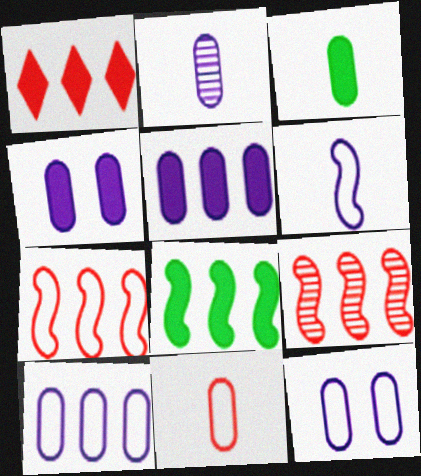[[1, 5, 8], 
[2, 3, 11], 
[2, 4, 10], 
[2, 5, 12]]